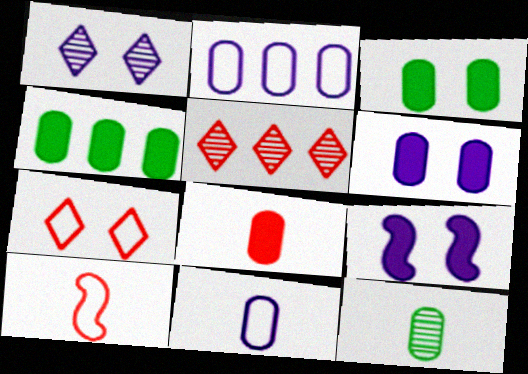[[1, 4, 10], 
[4, 6, 8], 
[8, 11, 12]]